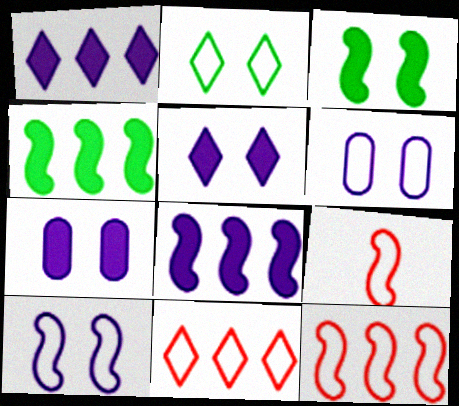[]